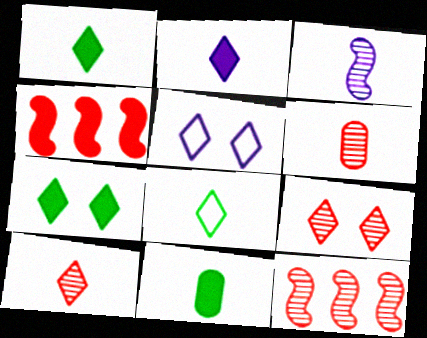[[2, 8, 10], 
[5, 7, 9], 
[5, 11, 12], 
[6, 9, 12]]